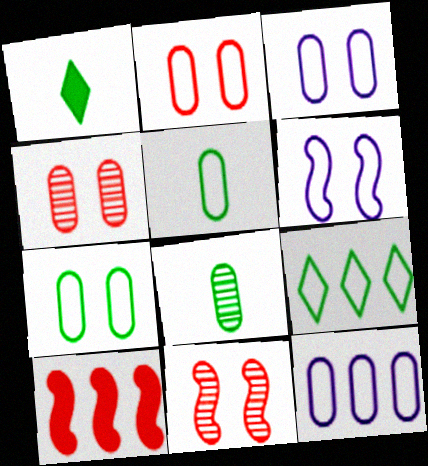[[1, 11, 12], 
[2, 3, 7], 
[2, 5, 12]]